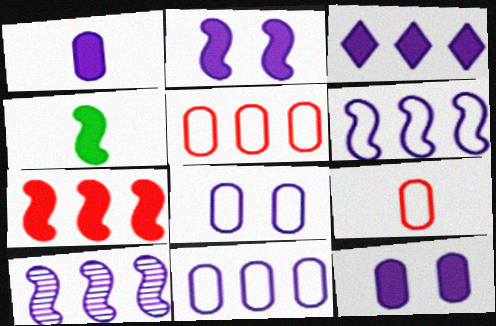[[1, 2, 3], 
[2, 4, 7], 
[3, 10, 11]]